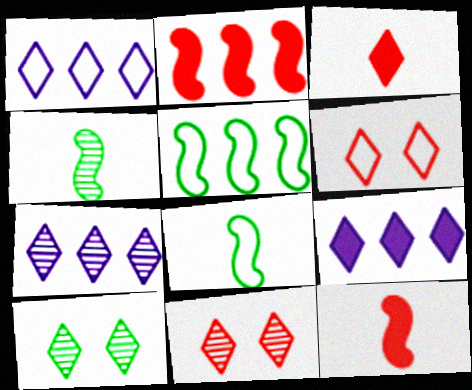[[1, 3, 10], 
[1, 7, 9]]